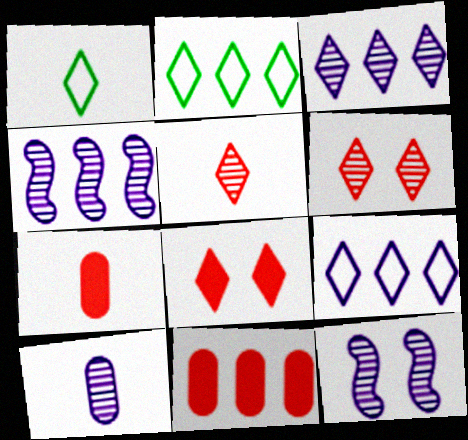[[1, 3, 8], 
[1, 11, 12], 
[2, 4, 11], 
[2, 7, 12], 
[3, 10, 12]]